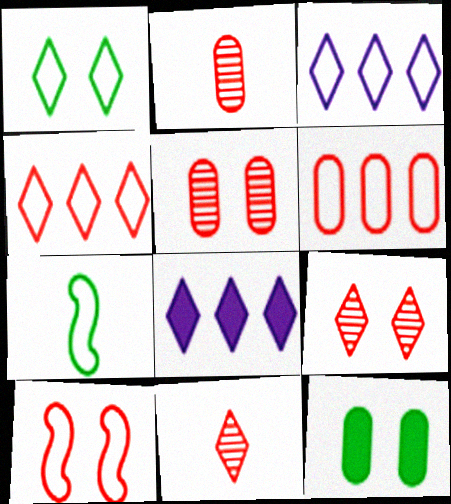[[1, 8, 11], 
[5, 7, 8]]